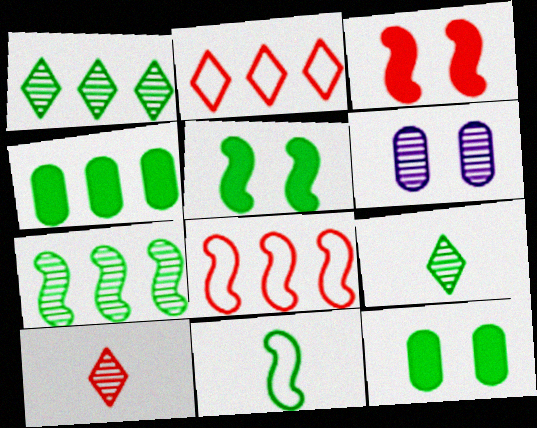[[1, 11, 12], 
[5, 7, 11], 
[6, 7, 10]]